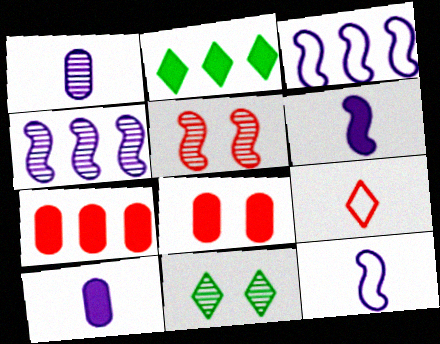[[2, 6, 8], 
[5, 7, 9], 
[7, 11, 12]]